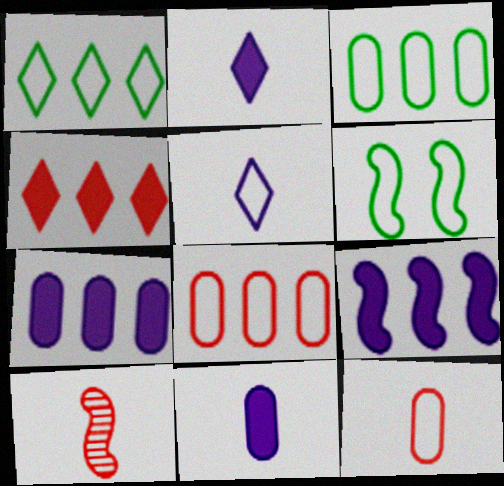[[5, 6, 8], 
[6, 9, 10]]